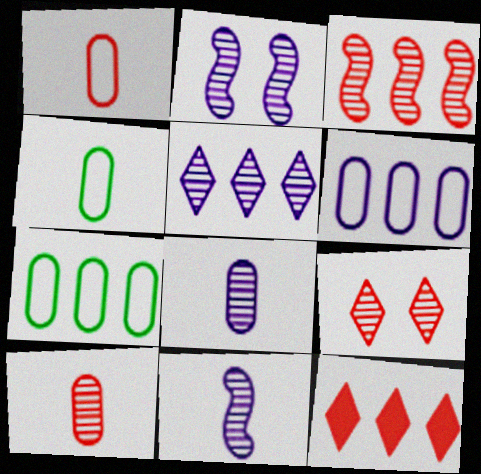[[2, 4, 12], 
[2, 5, 8], 
[3, 9, 10]]